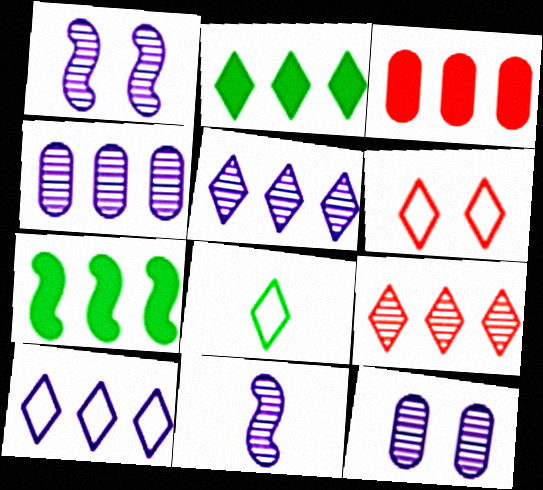[[1, 3, 8], 
[2, 9, 10], 
[5, 11, 12], 
[6, 8, 10]]